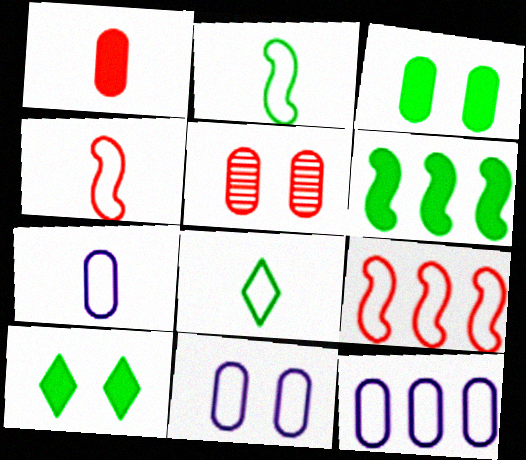[[3, 5, 11], 
[4, 7, 8], 
[7, 11, 12], 
[8, 9, 11]]